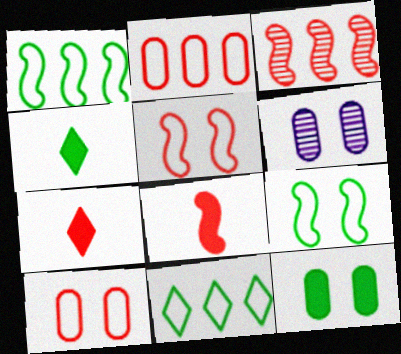[[1, 6, 7], 
[3, 5, 8], 
[3, 7, 10], 
[6, 8, 11], 
[6, 10, 12]]